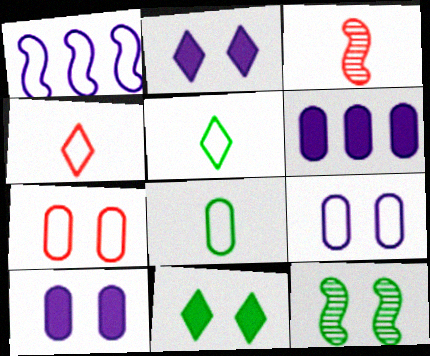[[1, 5, 7], 
[2, 7, 12], 
[4, 6, 12]]